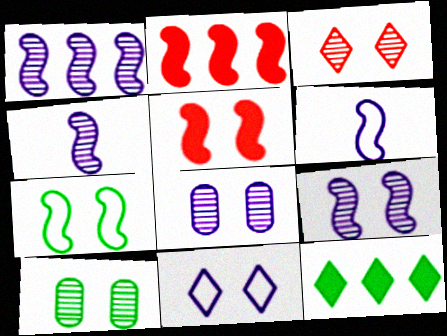[[1, 4, 9], 
[2, 4, 7], 
[3, 9, 10], 
[5, 7, 9], 
[5, 10, 11]]